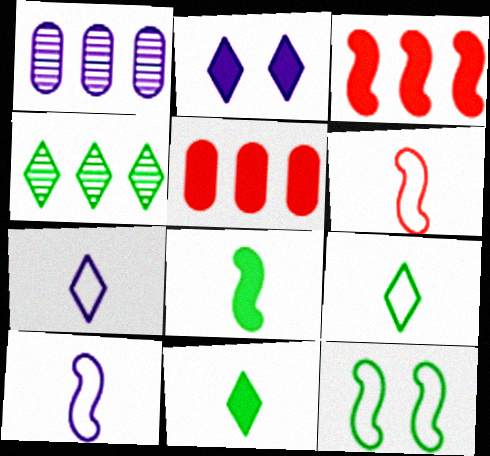[[1, 2, 10], 
[2, 5, 8]]